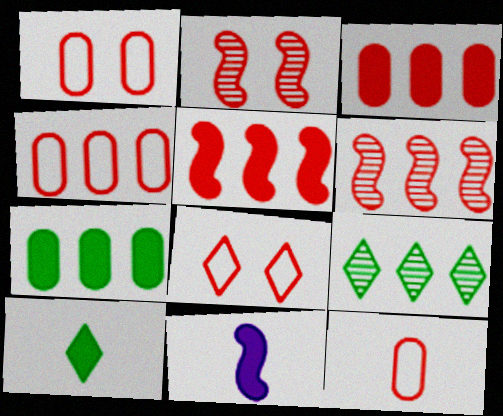[[1, 4, 12], 
[1, 9, 11]]